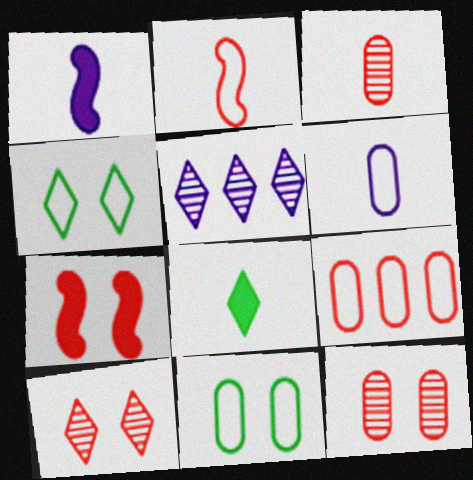[[6, 9, 11]]